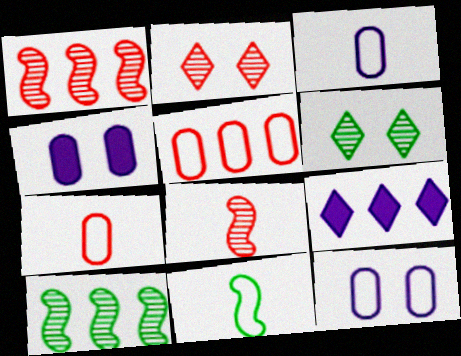[[5, 9, 10]]